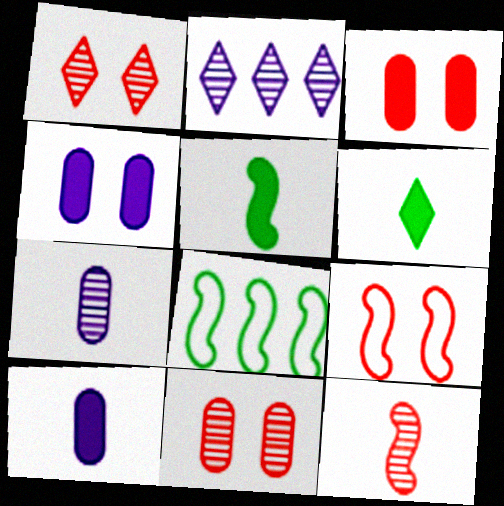[[1, 3, 9], 
[1, 8, 10]]